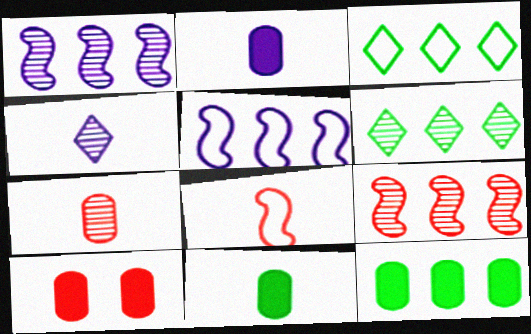[[2, 10, 12], 
[4, 8, 11]]